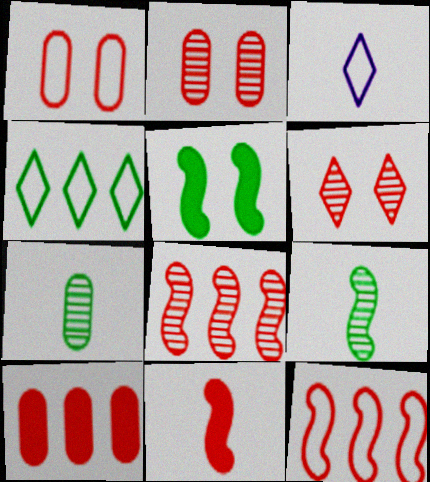[[3, 7, 11], 
[4, 5, 7]]